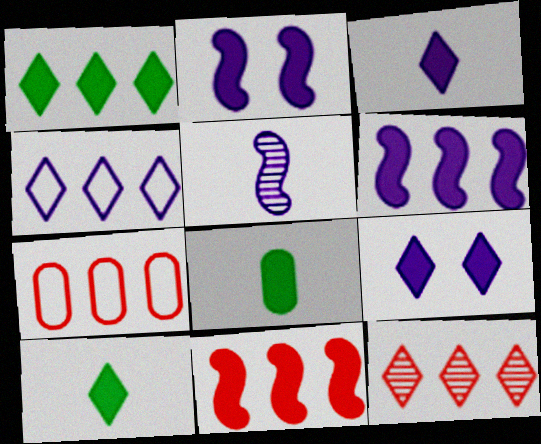[[1, 4, 12], 
[7, 11, 12], 
[8, 9, 11]]